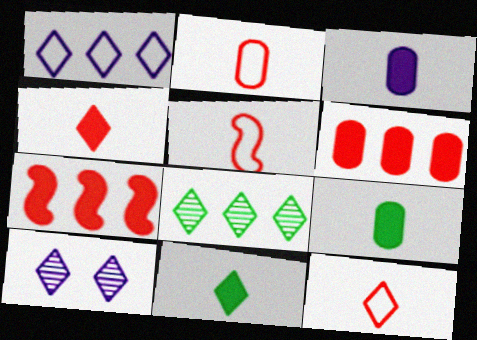[[2, 5, 12]]